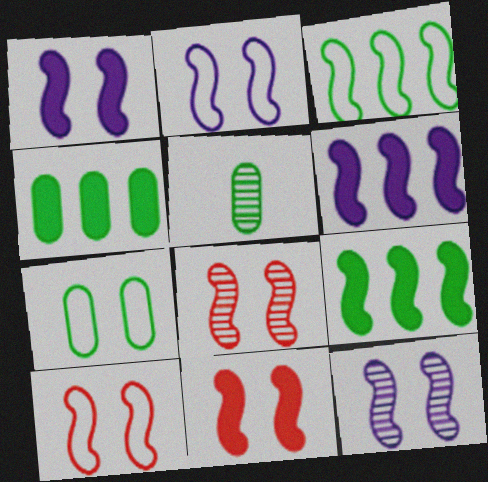[[1, 2, 12], 
[4, 5, 7], 
[8, 10, 11]]